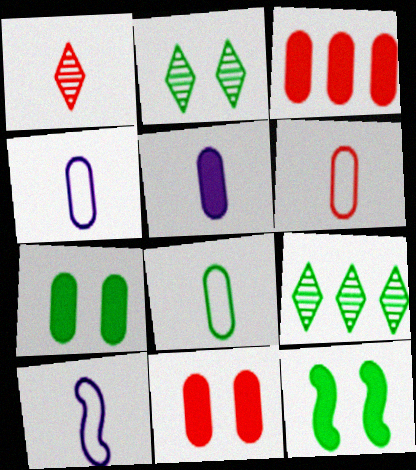[[2, 3, 10], 
[3, 5, 7], 
[4, 6, 8], 
[8, 9, 12], 
[9, 10, 11]]